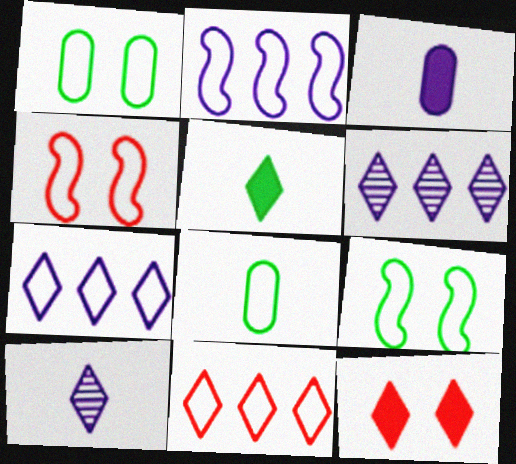[[4, 7, 8]]